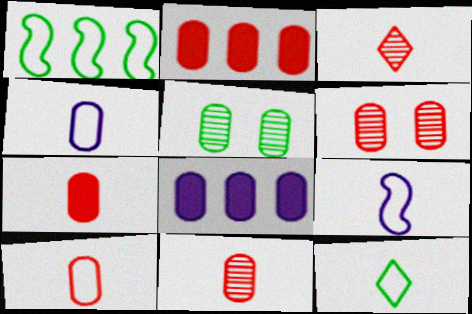[[2, 4, 5], 
[2, 6, 10], 
[5, 8, 10], 
[7, 10, 11], 
[9, 10, 12]]